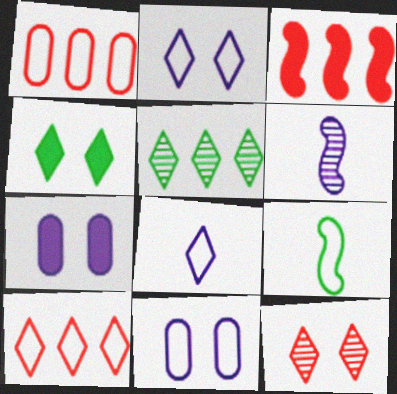[[1, 2, 9], 
[1, 4, 6], 
[2, 4, 12], 
[9, 10, 11]]